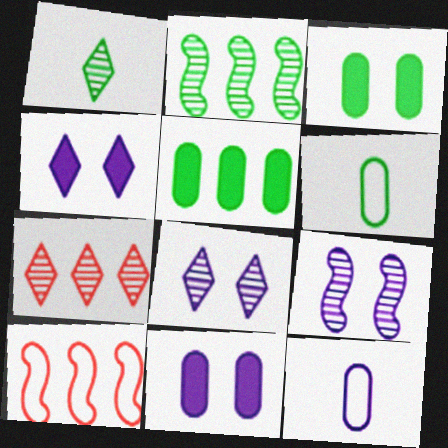[[1, 7, 8], 
[1, 10, 11]]